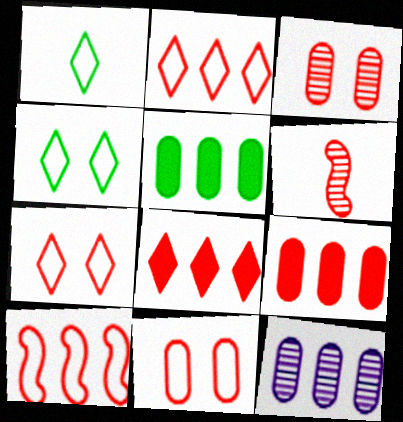[[6, 7, 9], 
[6, 8, 11]]